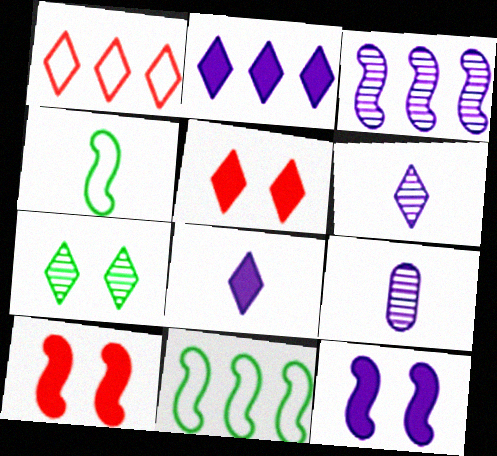[[1, 7, 8], 
[3, 4, 10], 
[5, 9, 11]]